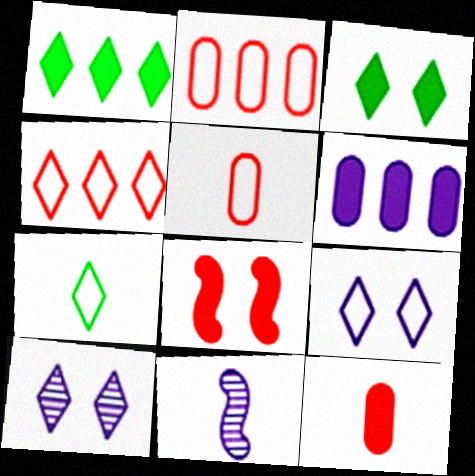[[2, 3, 11], 
[4, 7, 9], 
[6, 9, 11], 
[7, 11, 12]]